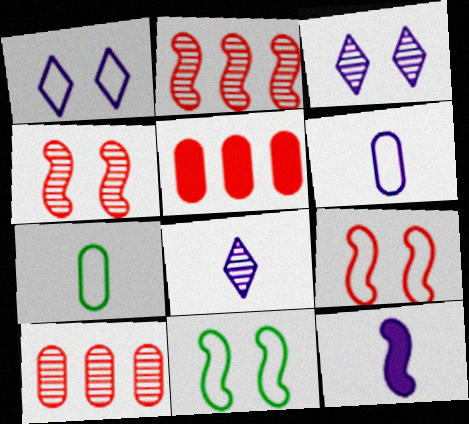[[2, 11, 12], 
[5, 8, 11], 
[6, 8, 12]]